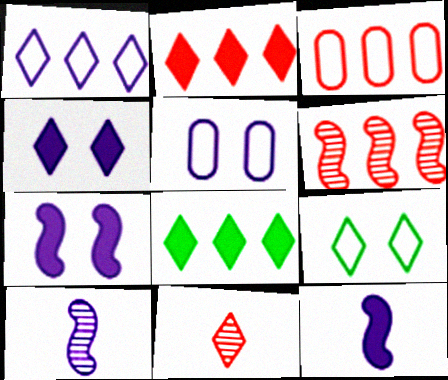[[2, 3, 6]]